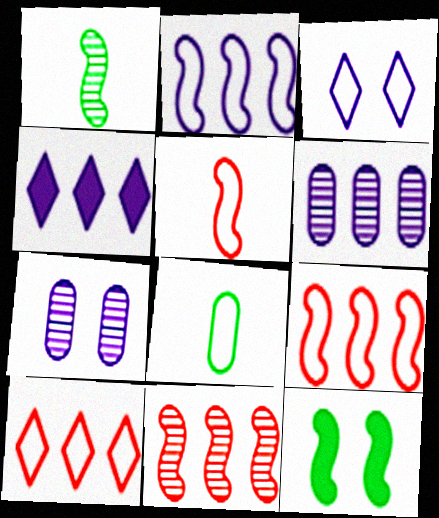[[2, 4, 6], 
[3, 8, 9]]